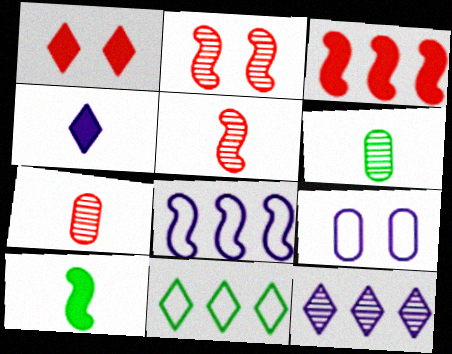[[1, 6, 8], 
[2, 6, 12], 
[2, 8, 10]]